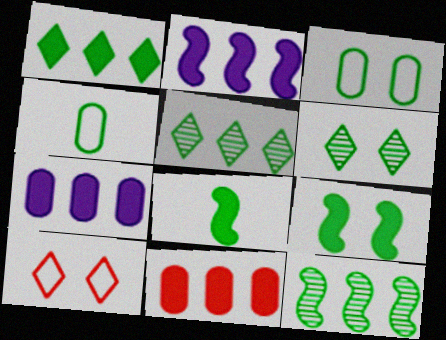[[1, 2, 11], 
[3, 5, 8], 
[3, 6, 9], 
[4, 5, 9]]